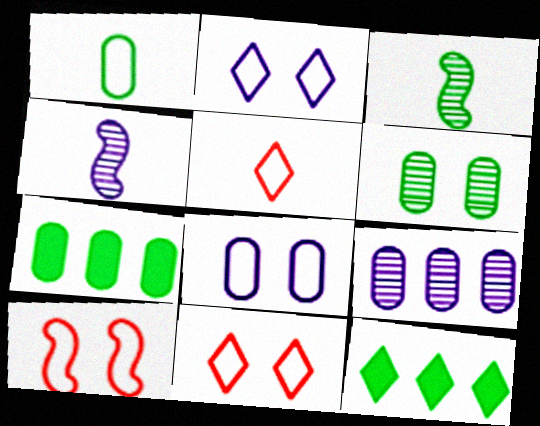[[1, 6, 7], 
[4, 7, 11]]